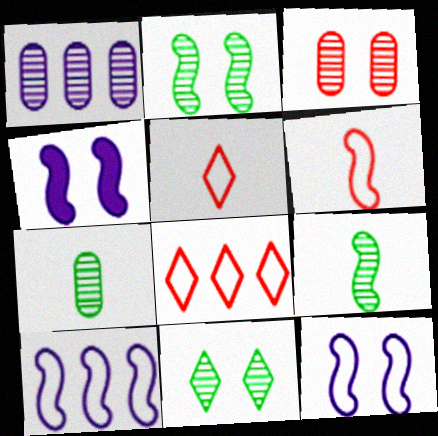[[1, 3, 7], 
[4, 7, 8]]